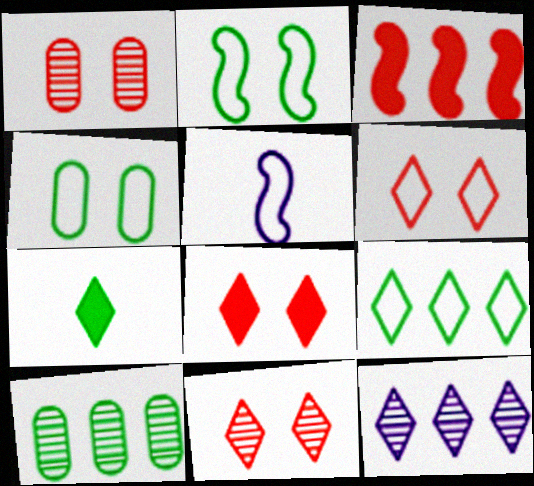[[2, 7, 10], 
[5, 8, 10], 
[6, 7, 12], 
[6, 8, 11]]